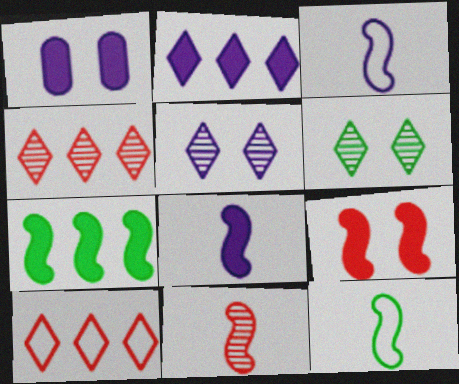[[1, 2, 8], 
[1, 4, 12], 
[7, 8, 9], 
[8, 11, 12]]